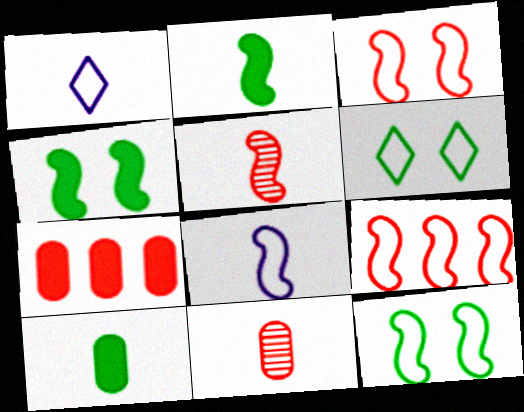[[1, 2, 11], 
[1, 5, 10], 
[2, 5, 8], 
[8, 9, 12]]